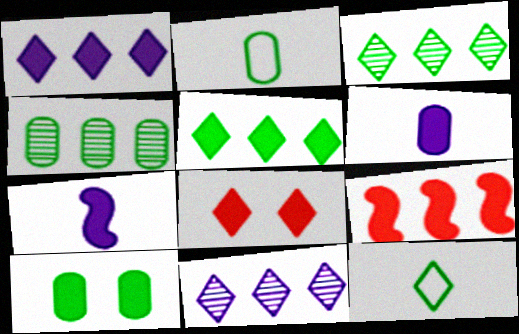[[2, 4, 10], 
[8, 11, 12]]